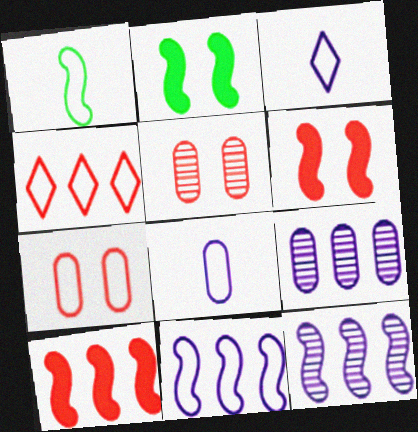[[1, 6, 12]]